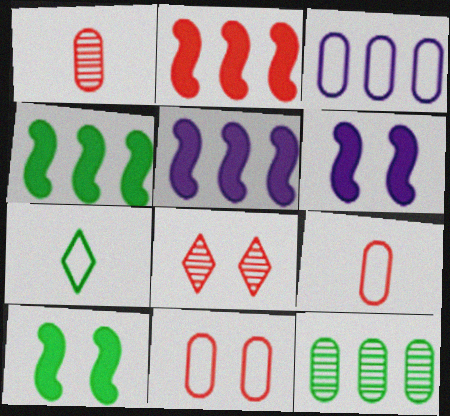[[2, 4, 5], 
[2, 8, 9], 
[7, 10, 12]]